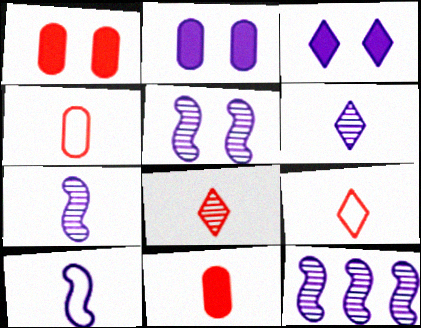[[5, 7, 12]]